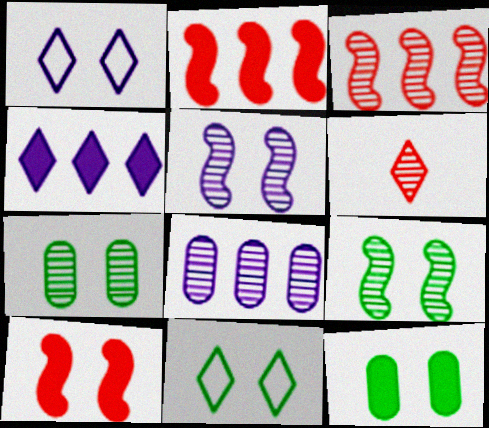[[1, 7, 10], 
[4, 6, 11], 
[6, 8, 9], 
[9, 11, 12]]